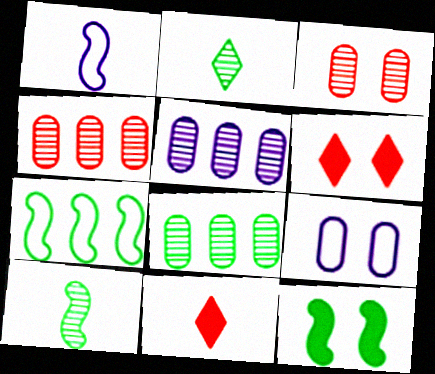[[1, 6, 8], 
[4, 5, 8], 
[7, 10, 12]]